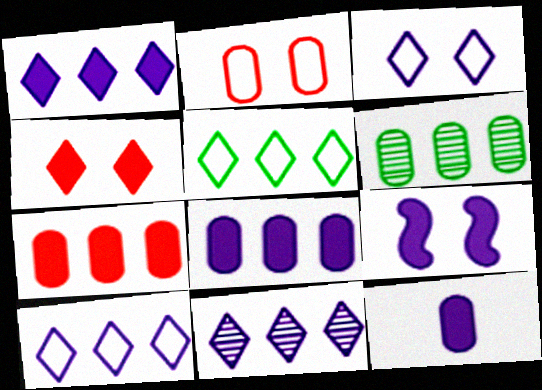[[1, 9, 12], 
[1, 10, 11], 
[2, 6, 12]]